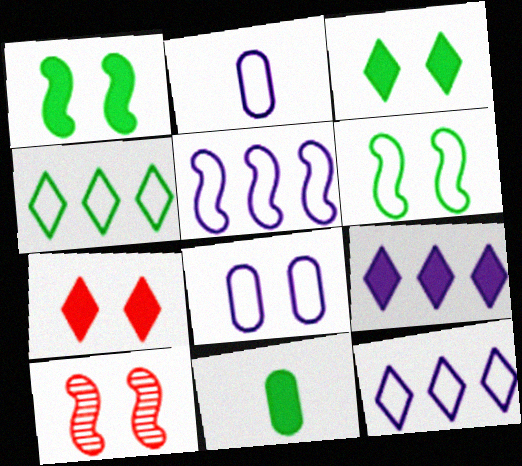[[3, 8, 10], 
[10, 11, 12]]